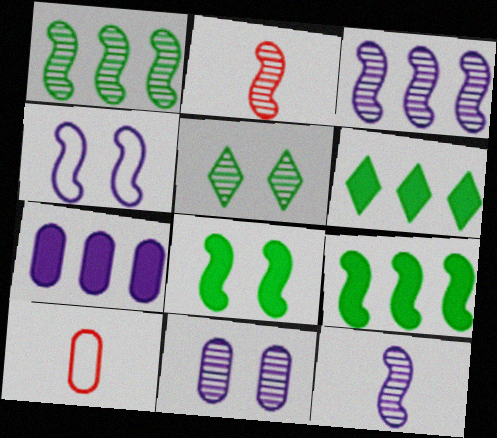[[2, 4, 9]]